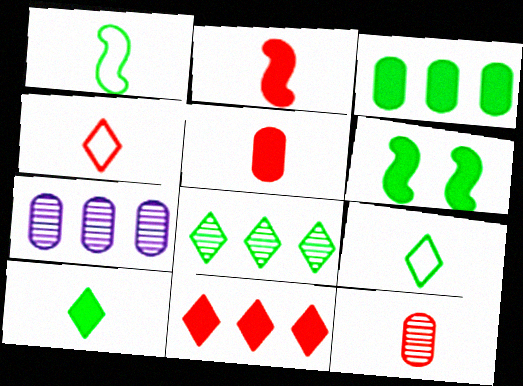[[2, 4, 12], 
[3, 6, 10], 
[4, 6, 7]]